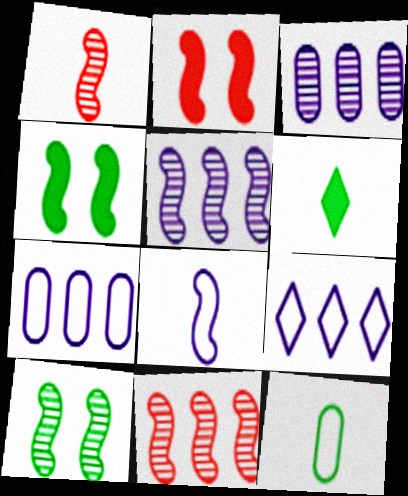[[1, 5, 10], 
[4, 8, 11]]